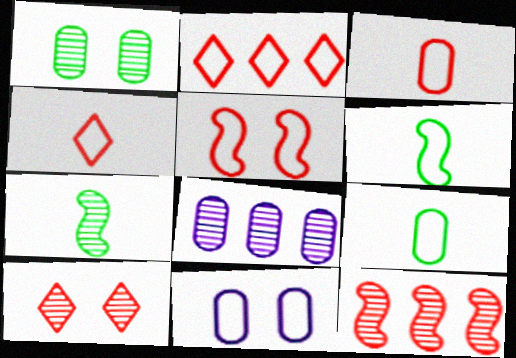[[2, 3, 5], 
[2, 6, 11], 
[7, 8, 10]]